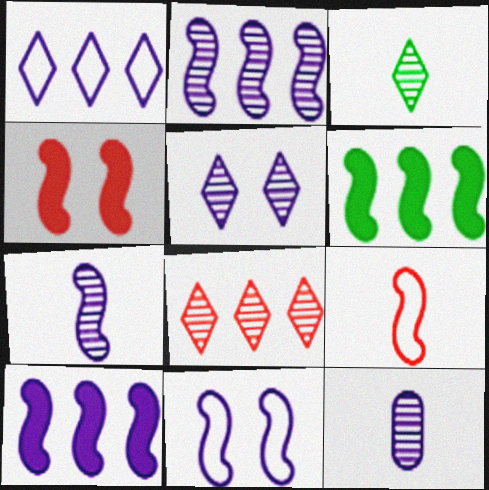[[2, 5, 12], 
[3, 5, 8], 
[7, 10, 11]]